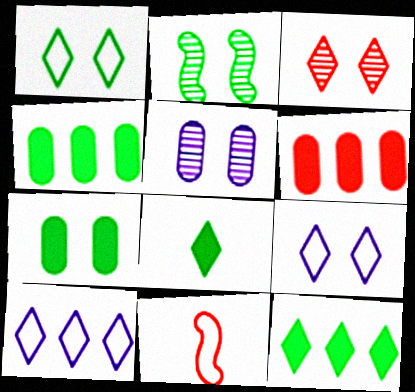[[1, 2, 7], 
[2, 3, 5], 
[3, 6, 11], 
[3, 8, 10], 
[5, 11, 12]]